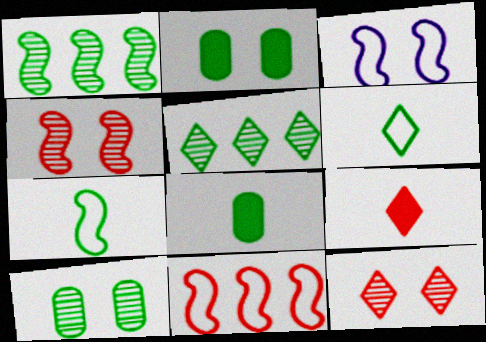[[1, 2, 6], 
[2, 3, 12], 
[2, 5, 7], 
[3, 7, 11]]